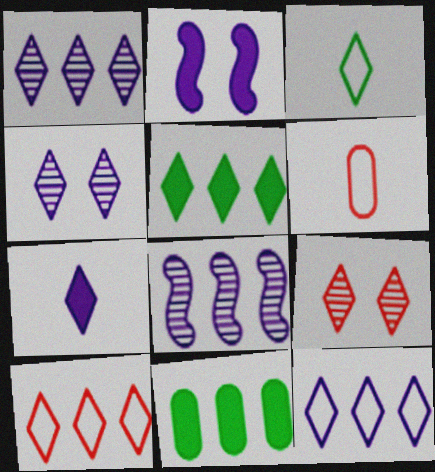[[1, 5, 10], 
[4, 7, 12], 
[8, 10, 11]]